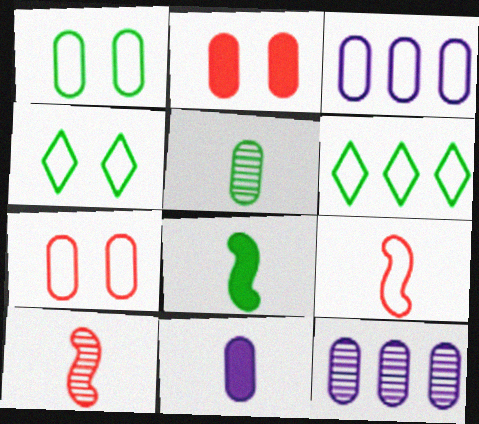[[2, 3, 5], 
[3, 4, 9]]